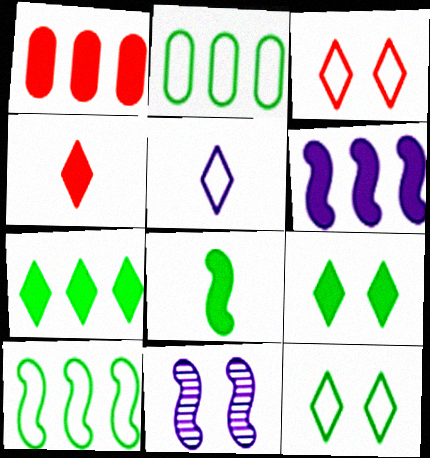[[1, 6, 7], 
[2, 4, 11]]